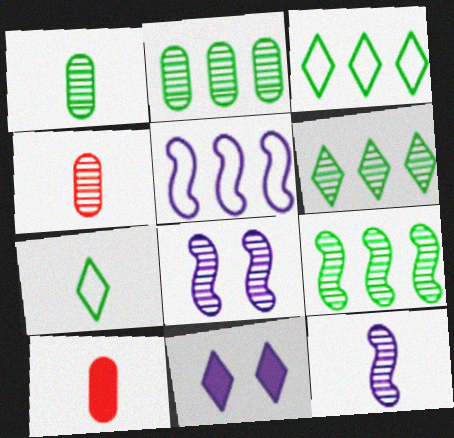[[2, 6, 9], 
[3, 8, 10], 
[4, 6, 8], 
[7, 10, 12]]